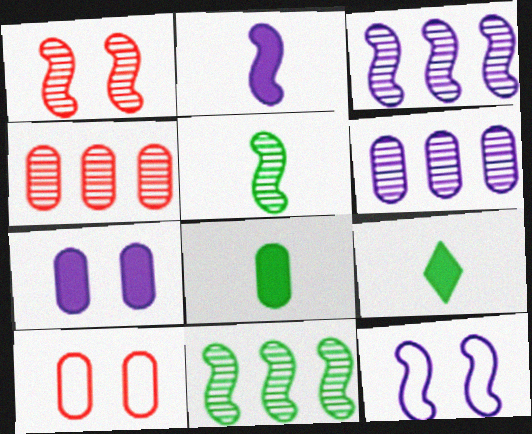[[1, 3, 5], 
[2, 3, 12], 
[3, 9, 10], 
[4, 9, 12], 
[6, 8, 10]]